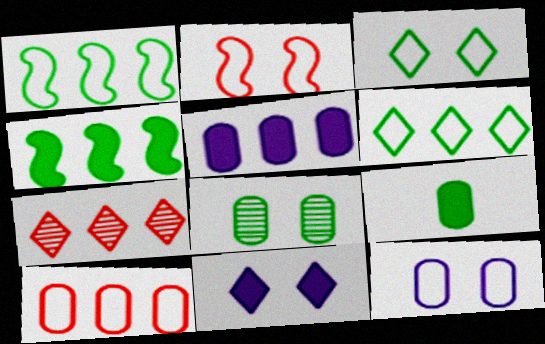[[1, 5, 7], 
[2, 3, 12], 
[2, 8, 11]]